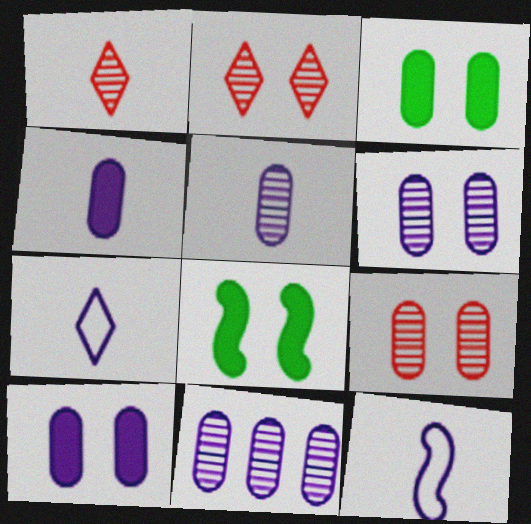[[5, 6, 11]]